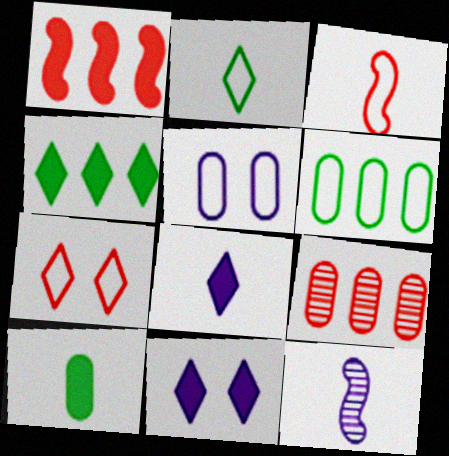[[1, 10, 11], 
[5, 9, 10]]